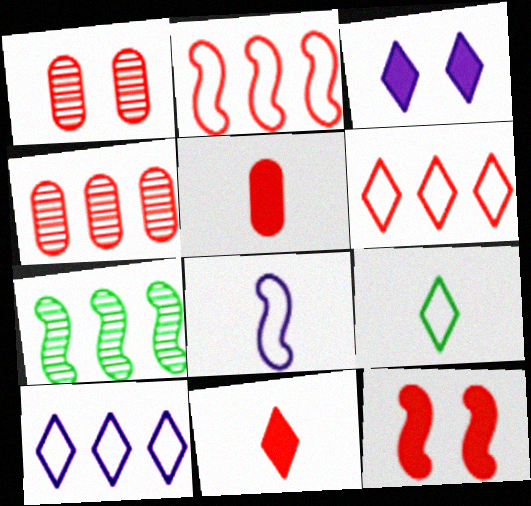[[1, 2, 11], 
[7, 8, 12]]